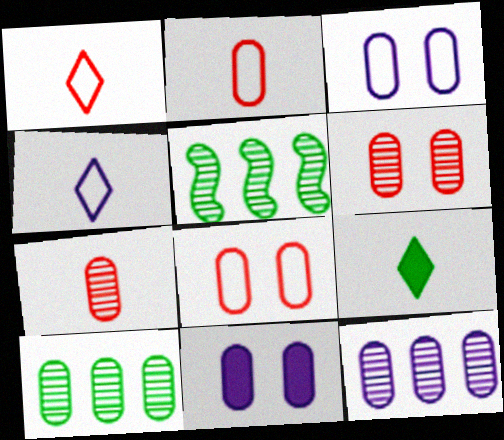[[1, 5, 11], 
[2, 10, 11]]